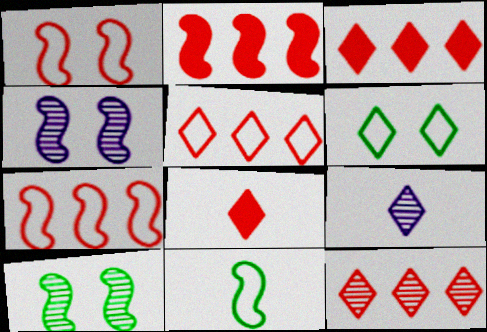[[2, 4, 11], 
[3, 5, 12], 
[3, 6, 9]]